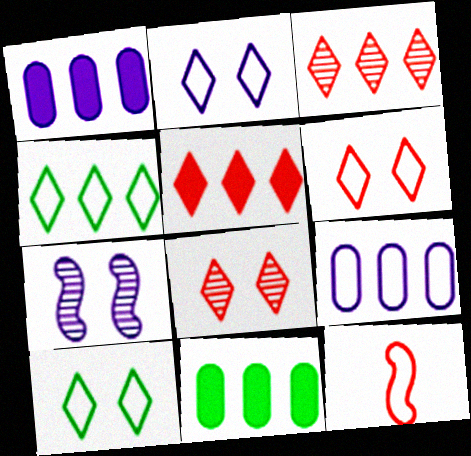[[2, 6, 10], 
[9, 10, 12]]